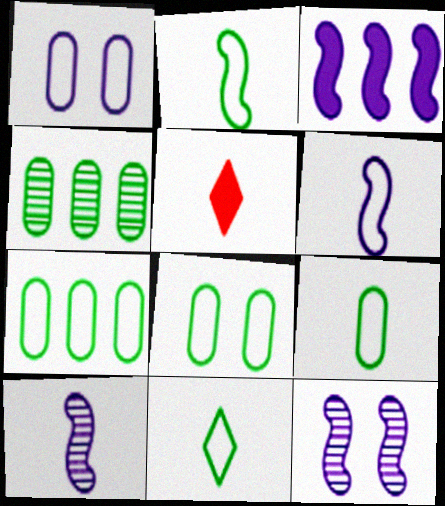[[2, 9, 11], 
[3, 6, 12], 
[5, 7, 12], 
[5, 9, 10], 
[7, 8, 9]]